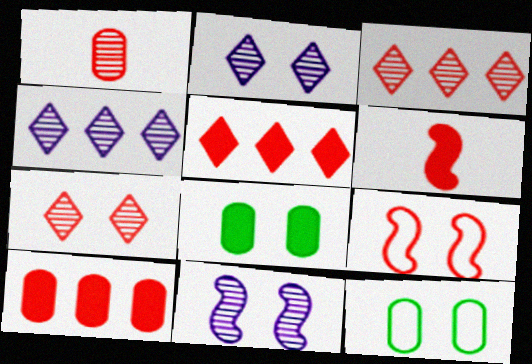[[1, 5, 9], 
[2, 8, 9], 
[4, 6, 12]]